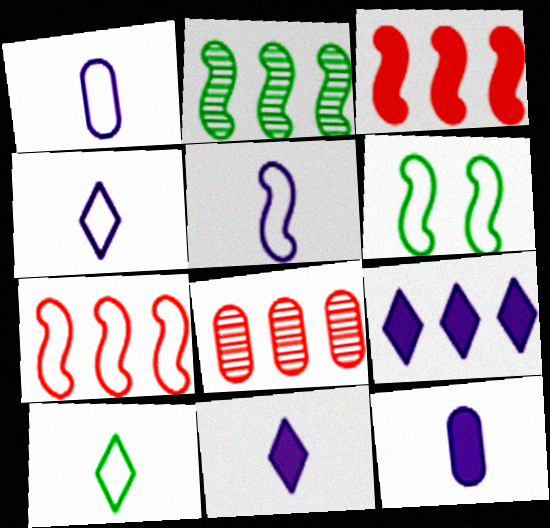[[1, 4, 5], 
[5, 6, 7], 
[6, 8, 11]]